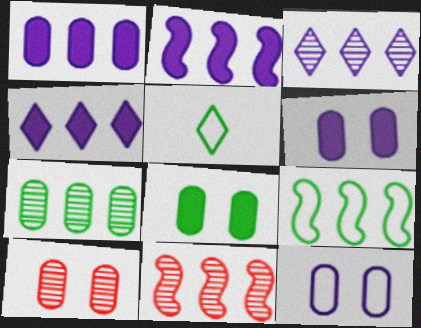[[1, 2, 4], 
[2, 5, 10], 
[2, 9, 11], 
[3, 7, 11], 
[5, 6, 11], 
[8, 10, 12]]